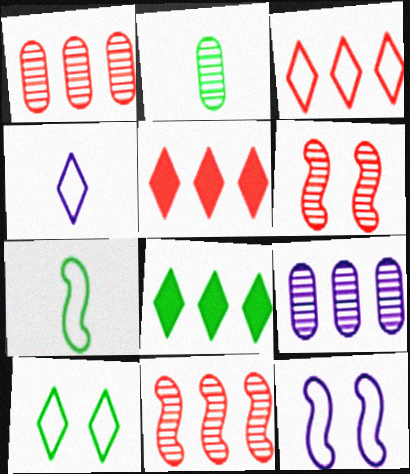[[2, 5, 12], 
[3, 4, 10]]